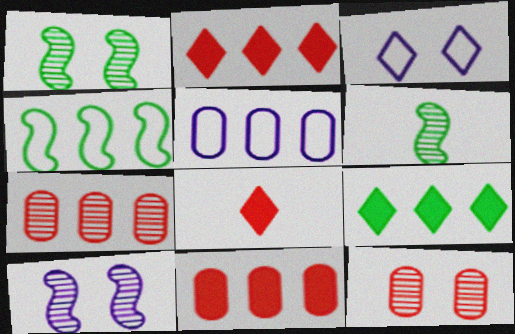[[1, 5, 8], 
[3, 6, 11]]